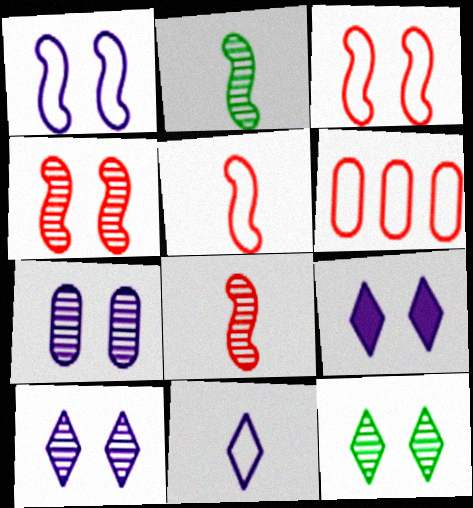[[1, 7, 9], 
[2, 6, 9], 
[4, 7, 12]]